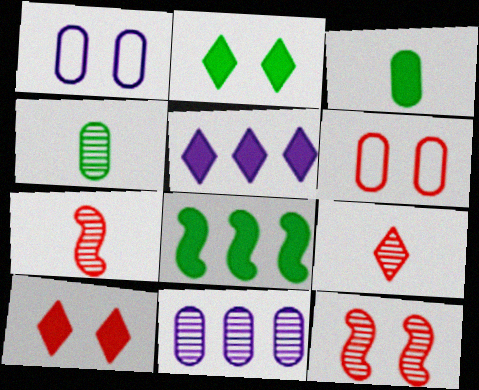[[1, 2, 12], 
[1, 8, 9], 
[2, 3, 8], 
[3, 6, 11], 
[6, 10, 12]]